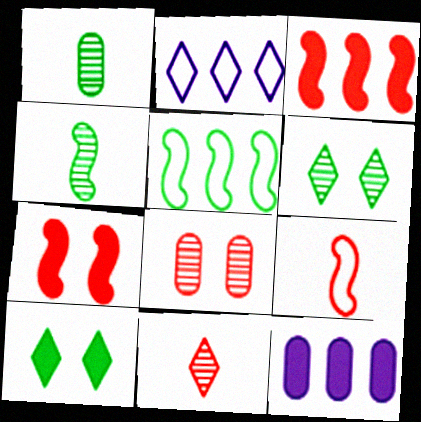[[1, 2, 7], 
[1, 5, 10], 
[2, 10, 11], 
[6, 9, 12]]